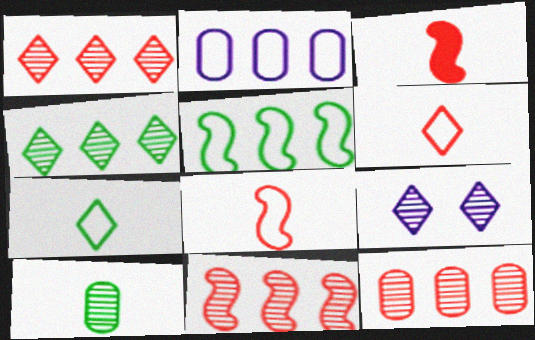[[1, 11, 12], 
[9, 10, 11]]